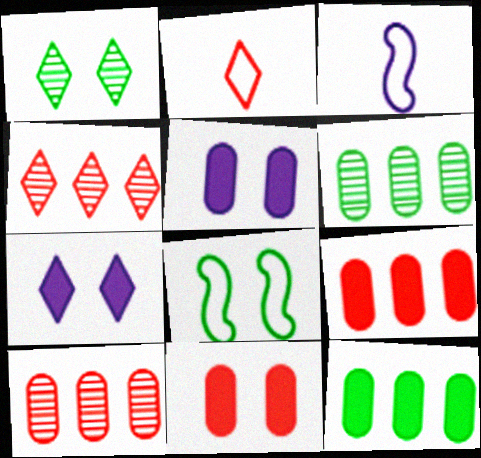[[1, 3, 9]]